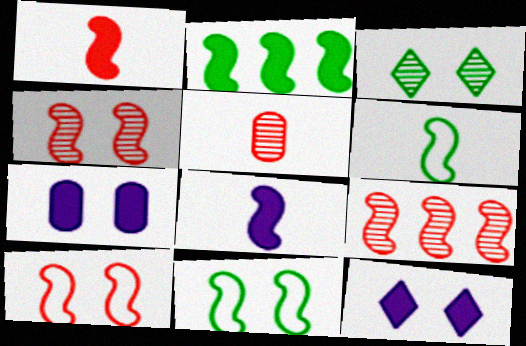[[1, 9, 10], 
[3, 7, 10], 
[8, 9, 11]]